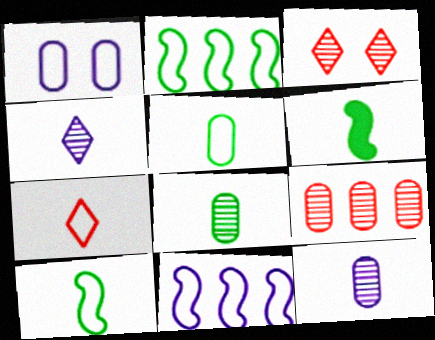[[1, 2, 7], 
[6, 7, 12]]